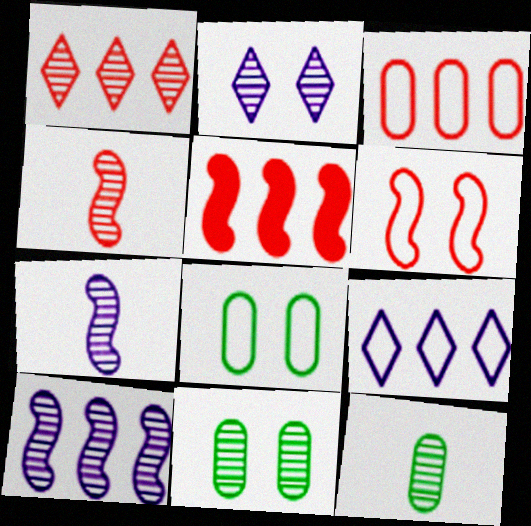[[1, 3, 5], 
[1, 7, 11], 
[4, 5, 6]]